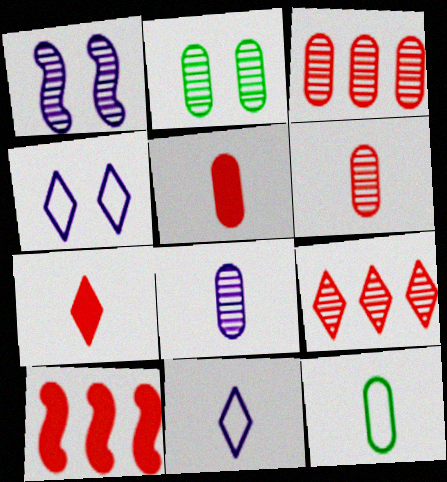[[2, 3, 8], 
[2, 10, 11], 
[5, 8, 12]]